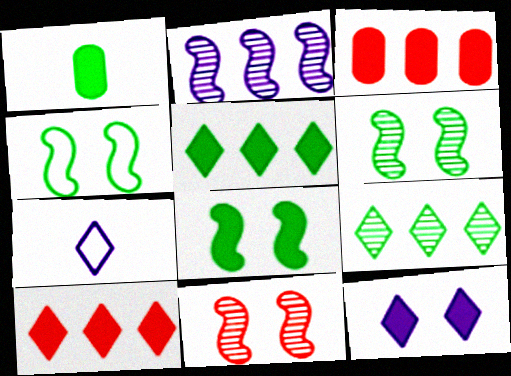[[1, 4, 9], 
[1, 5, 8], 
[3, 6, 7], 
[4, 6, 8]]